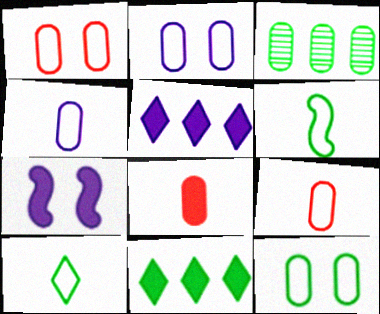[[1, 2, 12], 
[2, 3, 8], 
[7, 8, 11]]